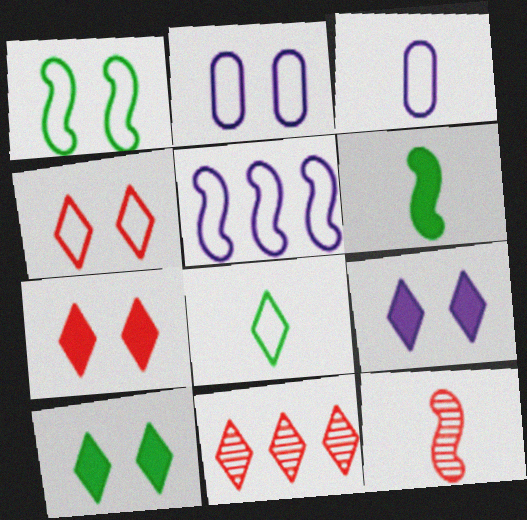[[1, 2, 4], 
[2, 6, 11], 
[7, 9, 10], 
[8, 9, 11]]